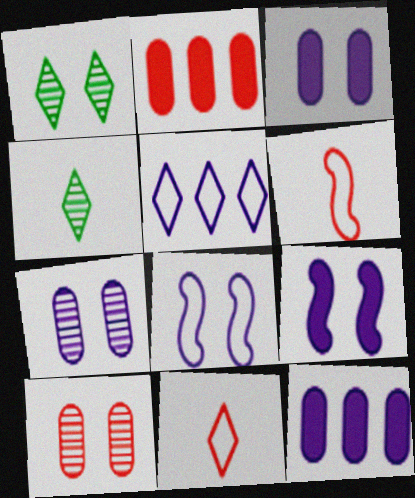[[1, 6, 12], 
[2, 4, 8]]